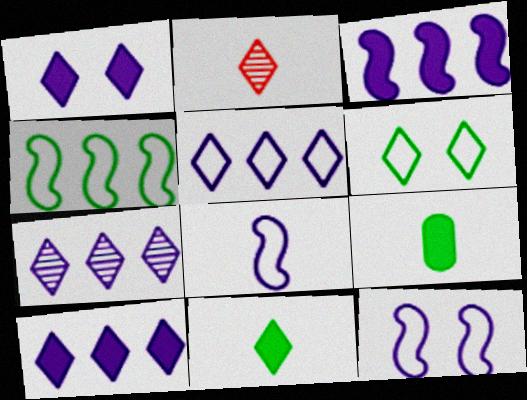[[2, 6, 10], 
[2, 8, 9], 
[5, 7, 10]]